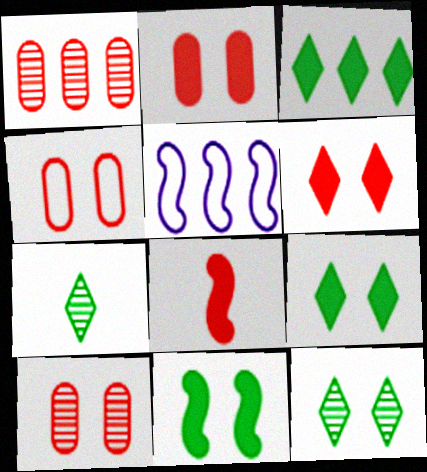[[1, 3, 5], 
[2, 4, 10], 
[2, 5, 7]]